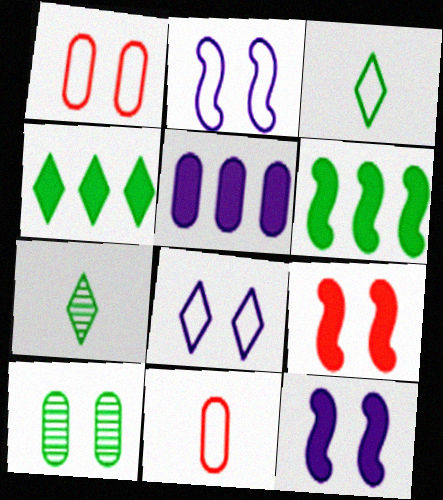[[3, 6, 10], 
[5, 10, 11], 
[8, 9, 10]]